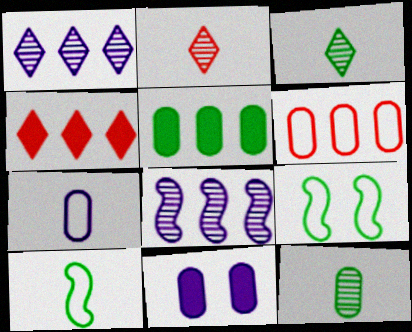[[3, 5, 9], 
[6, 11, 12]]